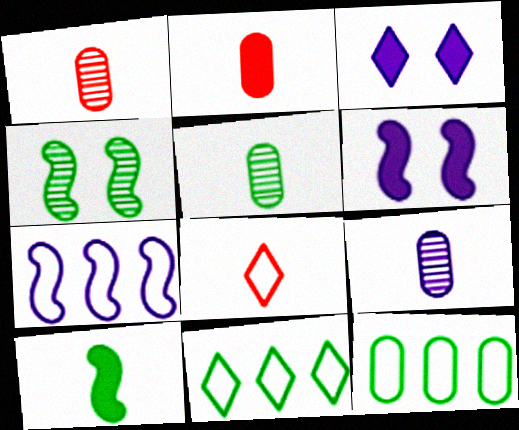[[1, 5, 9], 
[1, 6, 11], 
[3, 7, 9], 
[8, 9, 10]]